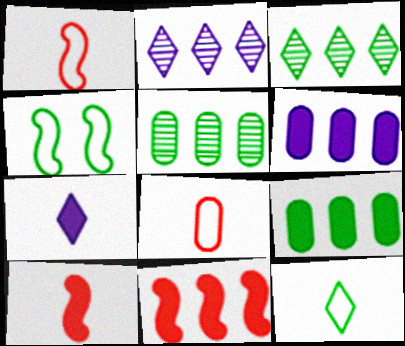[]